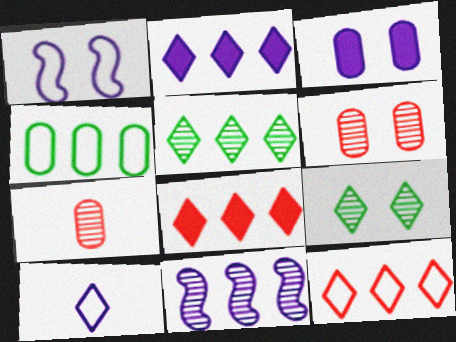[[2, 5, 12], 
[3, 4, 7], 
[3, 10, 11], 
[4, 8, 11], 
[7, 9, 11], 
[8, 9, 10]]